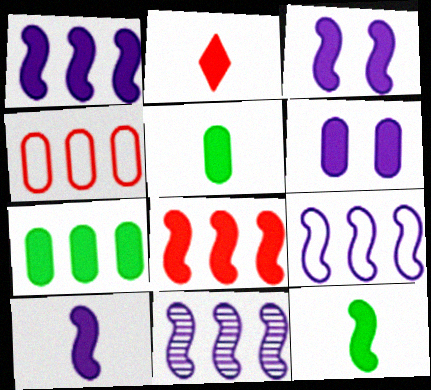[[1, 3, 10], 
[1, 9, 11], 
[2, 3, 7], 
[2, 5, 10], 
[3, 8, 12]]